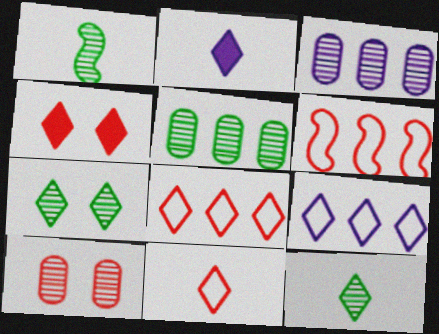[[1, 5, 7], 
[2, 7, 8], 
[2, 11, 12], 
[4, 9, 12]]